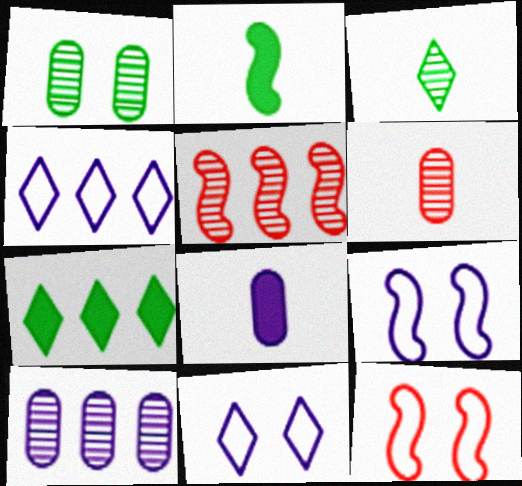[[1, 6, 10], 
[2, 5, 9], 
[6, 7, 9]]